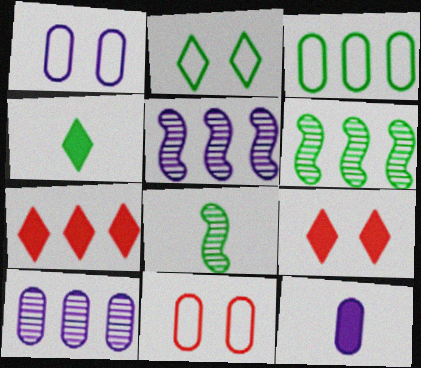[[1, 7, 8], 
[1, 10, 12], 
[3, 5, 7], 
[4, 5, 11]]